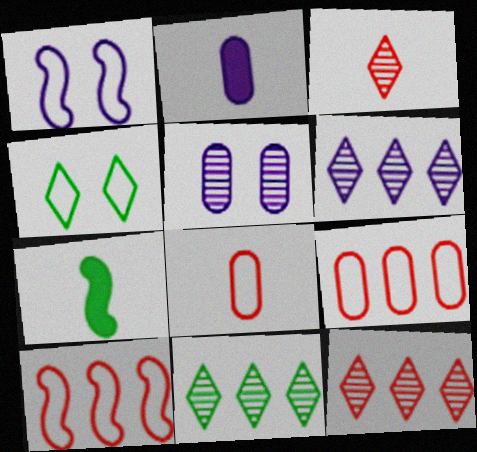[[1, 2, 6], 
[6, 11, 12]]